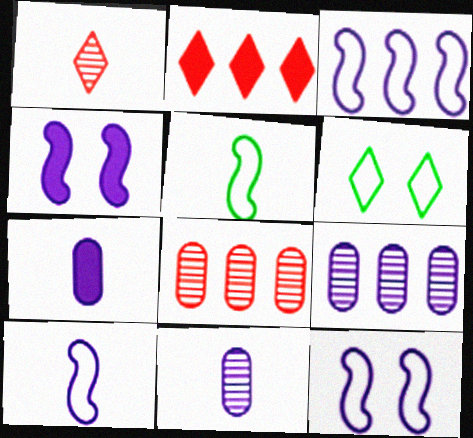[[1, 5, 7], 
[3, 10, 12]]